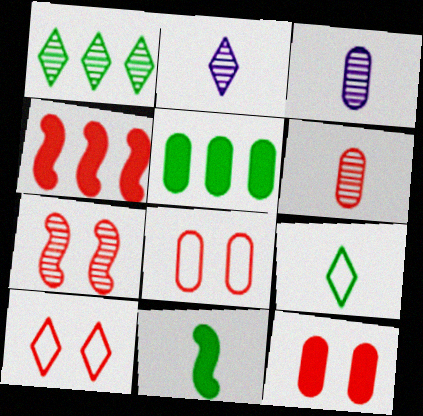[[1, 3, 7], 
[3, 5, 8], 
[4, 6, 10], 
[7, 10, 12]]